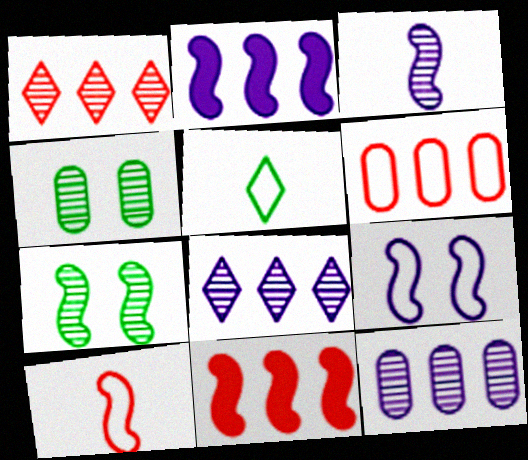[[1, 3, 4], 
[1, 6, 11], 
[2, 3, 9], 
[2, 7, 10], 
[5, 6, 9]]